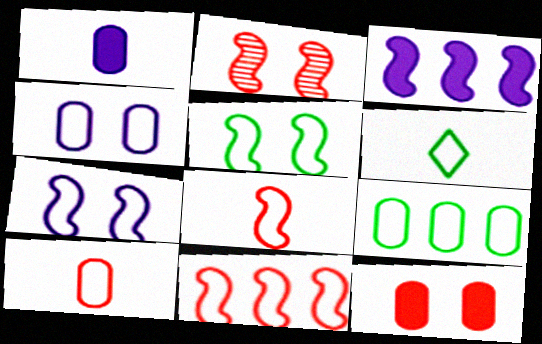[[4, 6, 11], 
[4, 9, 10], 
[5, 6, 9]]